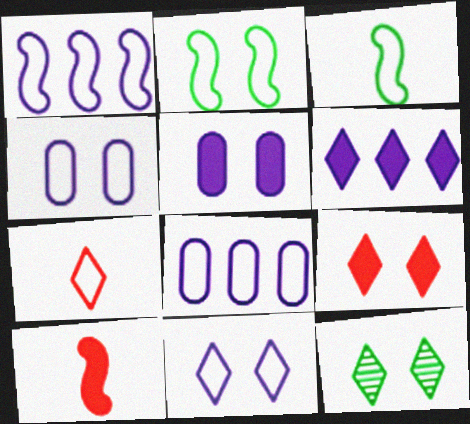[[2, 7, 8], 
[6, 7, 12], 
[8, 10, 12], 
[9, 11, 12]]